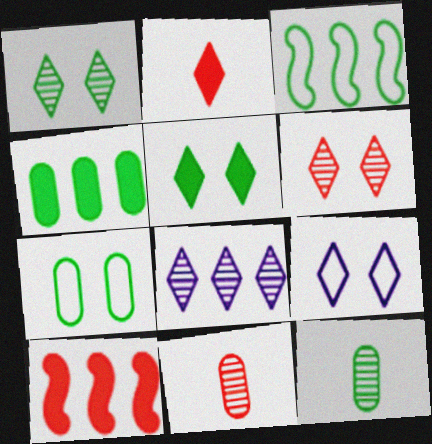[[3, 5, 12], 
[4, 7, 12], 
[5, 6, 9], 
[9, 10, 12]]